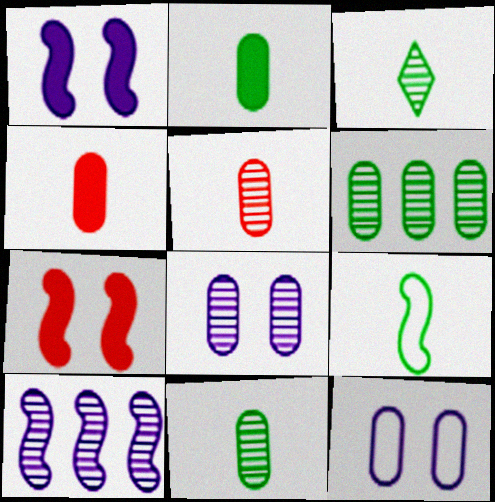[[2, 3, 9], 
[4, 6, 12], 
[5, 6, 8], 
[7, 9, 10]]